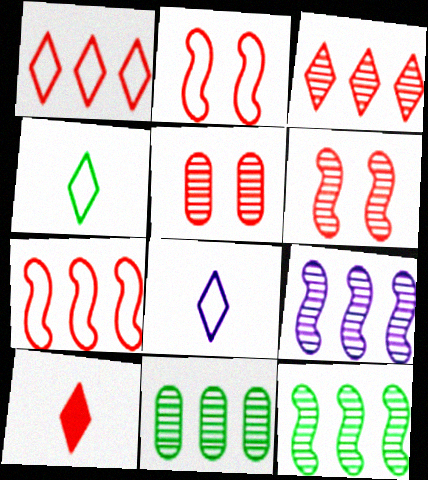[[3, 9, 11], 
[5, 7, 10]]